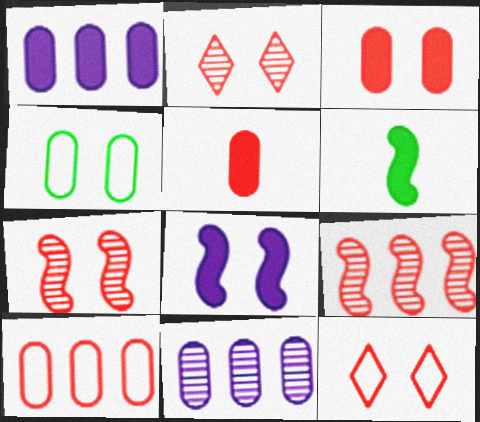[[2, 4, 8], 
[3, 7, 12], 
[4, 5, 11], 
[5, 9, 12], 
[6, 11, 12]]